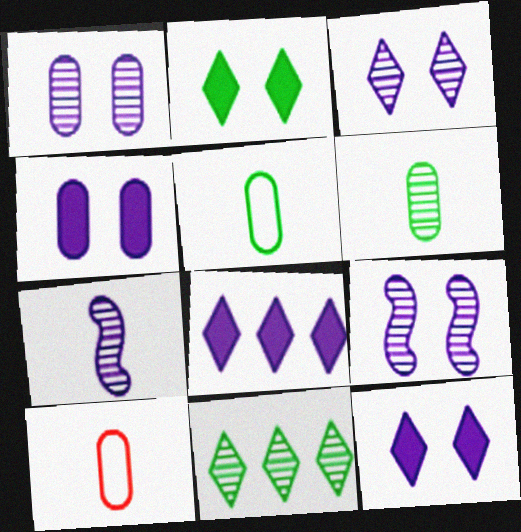[[1, 3, 9]]